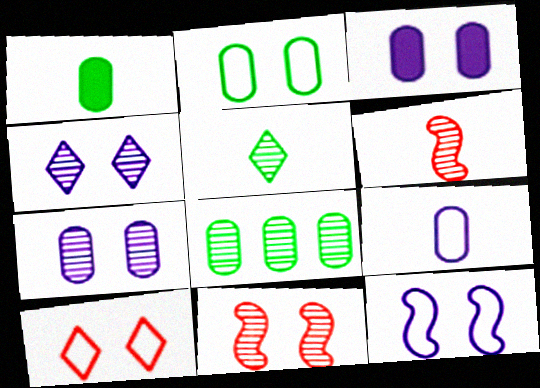[[1, 2, 8], 
[2, 10, 12], 
[3, 4, 12], 
[4, 6, 8]]